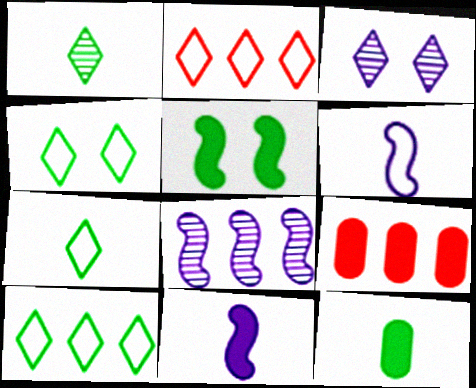[[4, 7, 10], 
[8, 9, 10]]